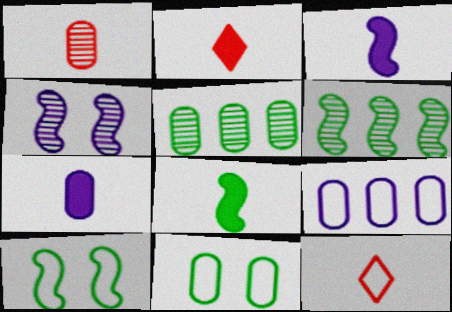[[2, 7, 8], 
[6, 8, 10], 
[9, 10, 12]]